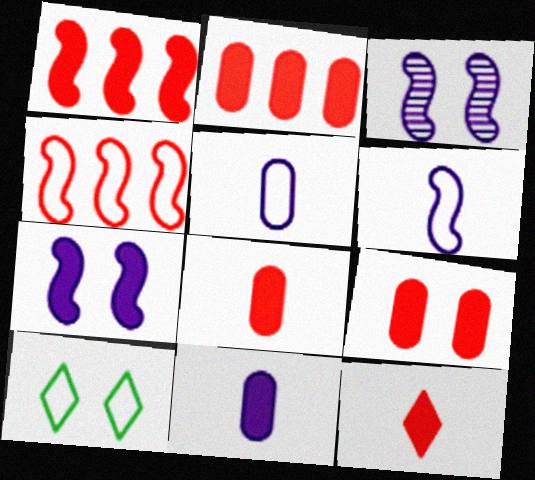[[1, 9, 12], 
[2, 8, 9], 
[3, 9, 10], 
[4, 5, 10]]